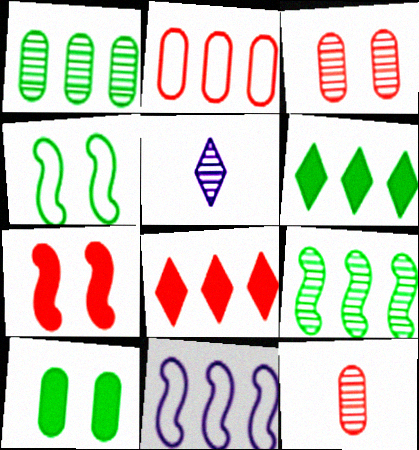[[1, 8, 11], 
[3, 5, 9]]